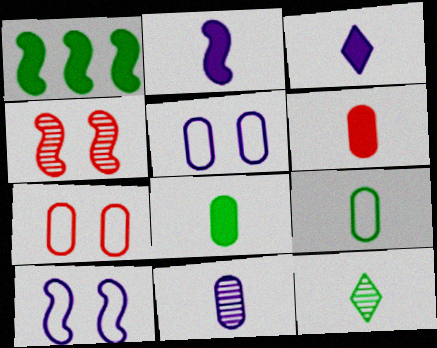[[6, 9, 11]]